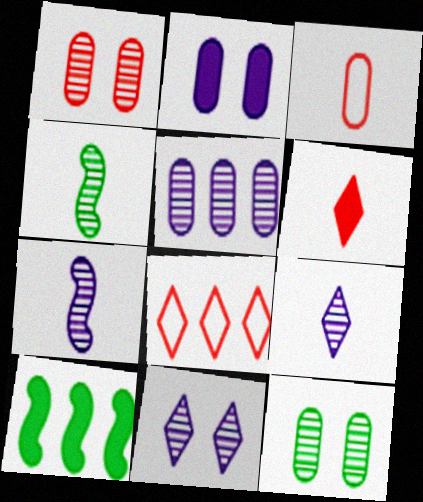[[2, 4, 8], 
[2, 6, 10], 
[3, 10, 11], 
[5, 7, 11], 
[5, 8, 10]]